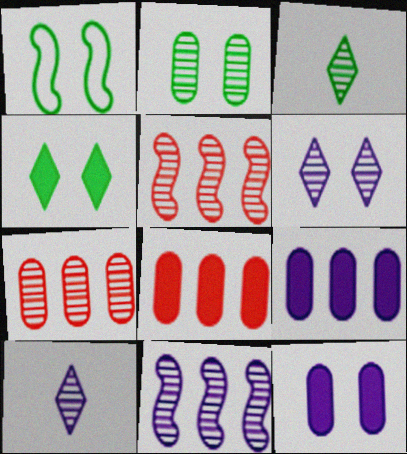[[1, 2, 4], 
[1, 8, 10], 
[2, 5, 10]]